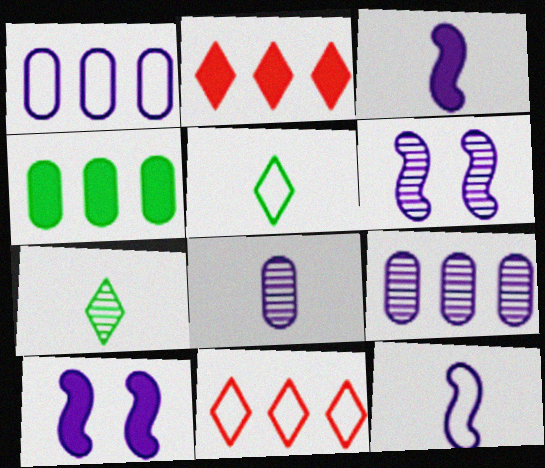[]